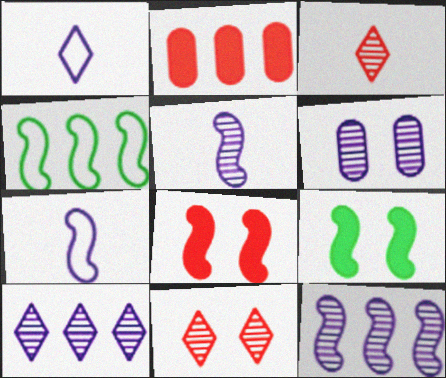[[2, 4, 10], 
[4, 5, 8], 
[5, 6, 10]]